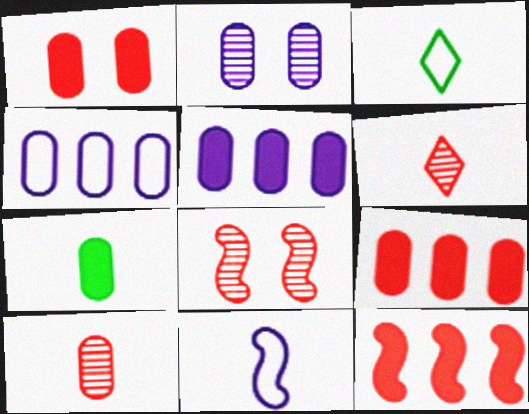[[1, 5, 7], 
[2, 3, 12], 
[3, 5, 8], 
[6, 7, 11]]